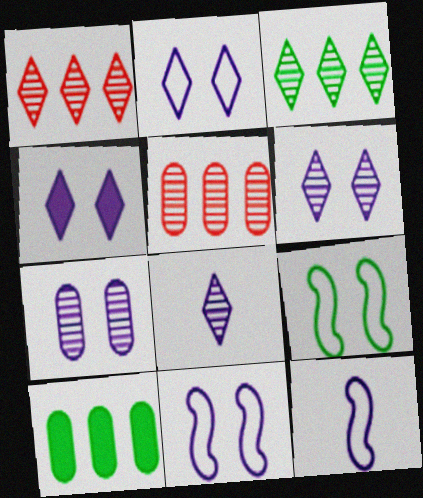[[2, 4, 6], 
[4, 7, 11]]